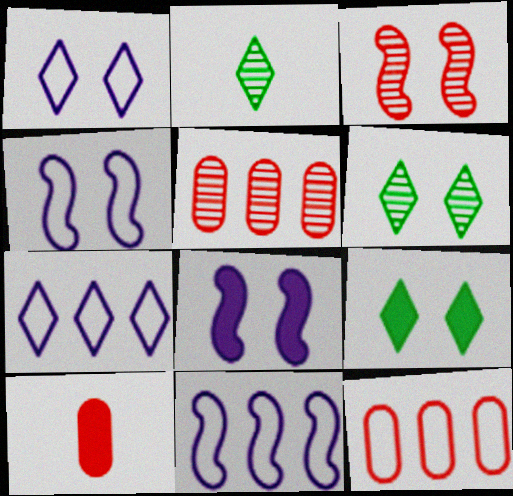[[2, 8, 12], 
[6, 10, 11]]